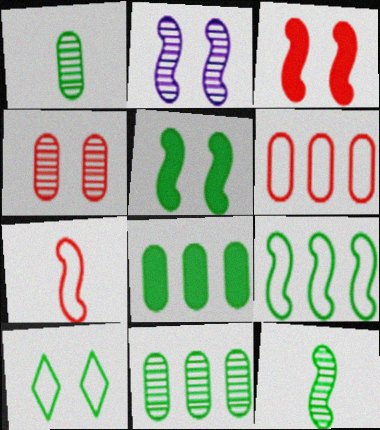[[5, 9, 12], 
[8, 10, 12]]